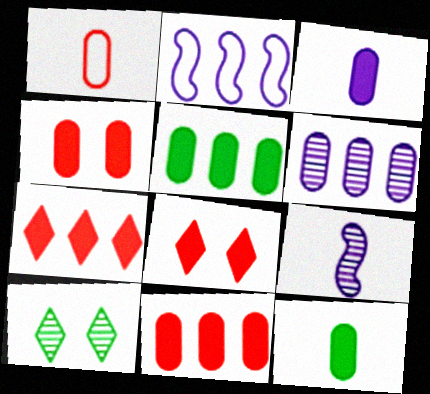[[3, 4, 5]]